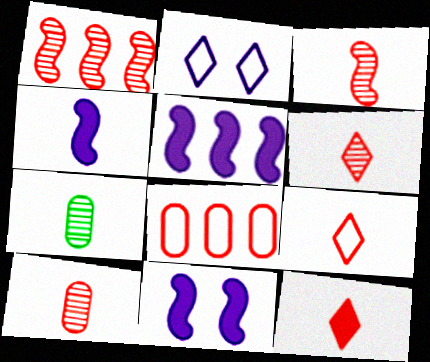[[3, 6, 10], 
[4, 5, 11], 
[4, 7, 9], 
[6, 9, 12]]